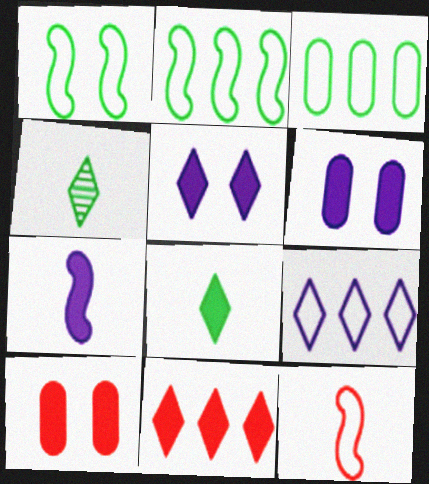[[5, 8, 11]]